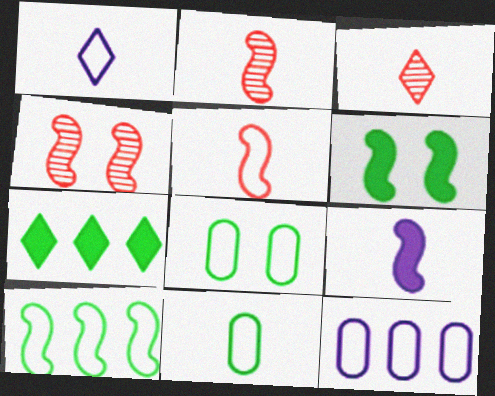[[1, 5, 11], 
[3, 6, 12], 
[3, 9, 11], 
[4, 9, 10]]